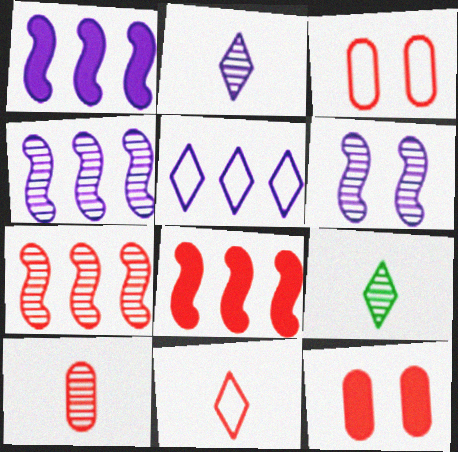[[1, 3, 9], 
[7, 11, 12]]